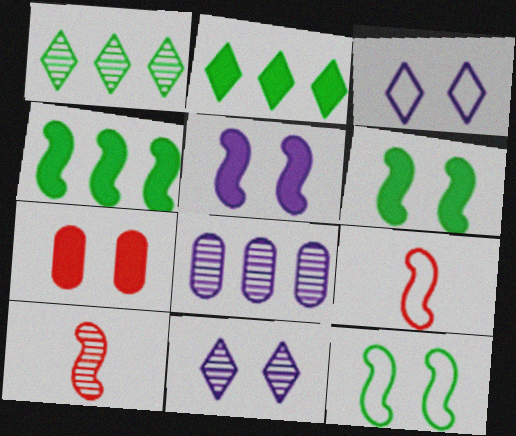[[7, 11, 12]]